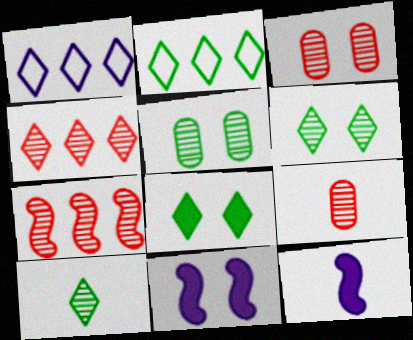[[2, 3, 12], 
[2, 8, 10], 
[2, 9, 11]]